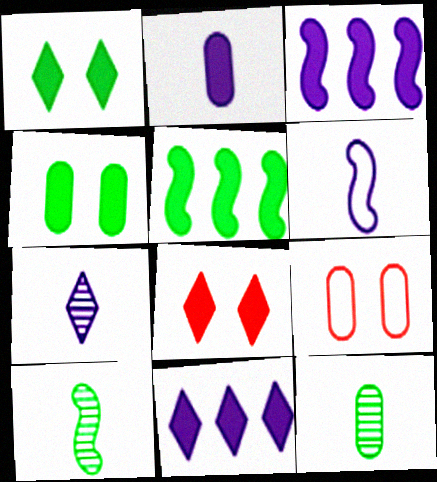[[2, 5, 8], 
[2, 6, 7], 
[5, 7, 9], 
[9, 10, 11]]